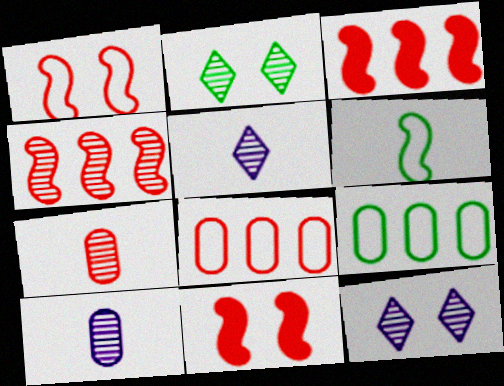[[2, 4, 10], 
[5, 9, 11]]